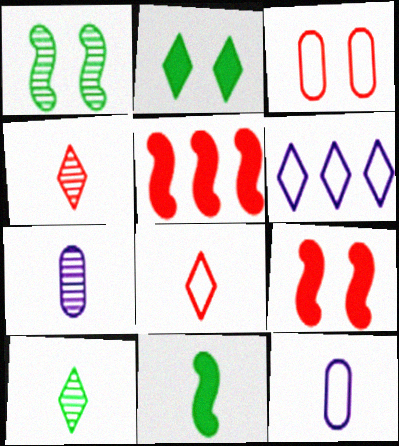[[2, 4, 6], 
[3, 4, 5], 
[4, 11, 12], 
[7, 8, 11]]